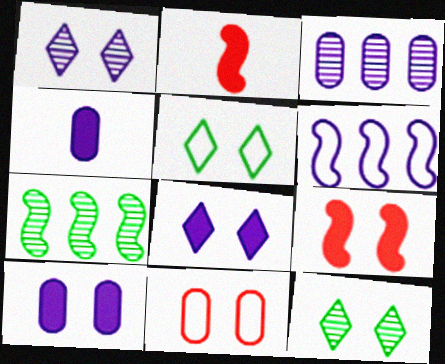[[1, 4, 6], 
[2, 3, 5]]